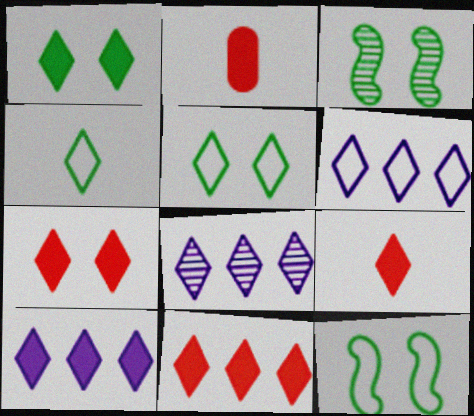[[1, 9, 10], 
[2, 3, 6], 
[2, 8, 12], 
[4, 7, 8], 
[5, 8, 9], 
[6, 8, 10], 
[7, 9, 11]]